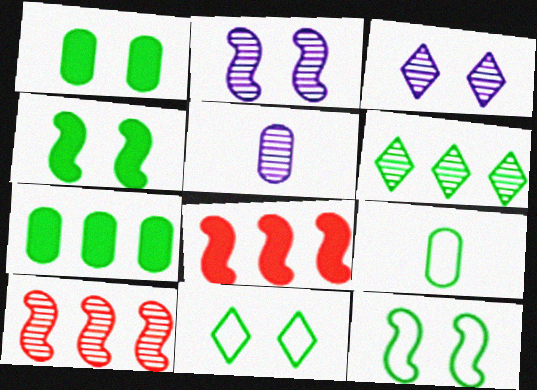[[3, 8, 9], 
[4, 6, 9], 
[5, 8, 11]]